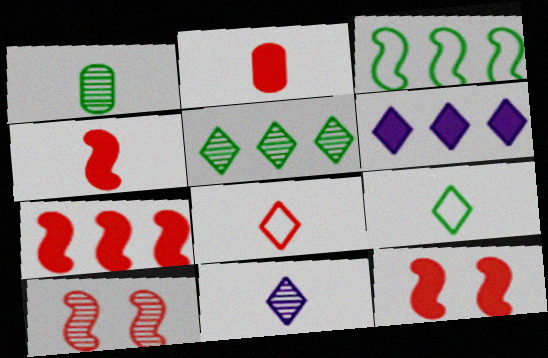[[4, 7, 12]]